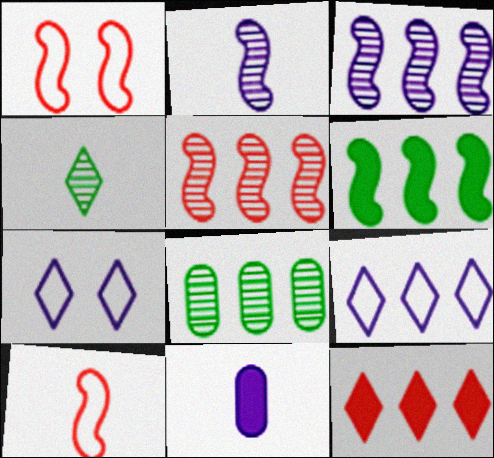[[1, 2, 6], 
[3, 7, 11], 
[4, 7, 12], 
[4, 10, 11]]